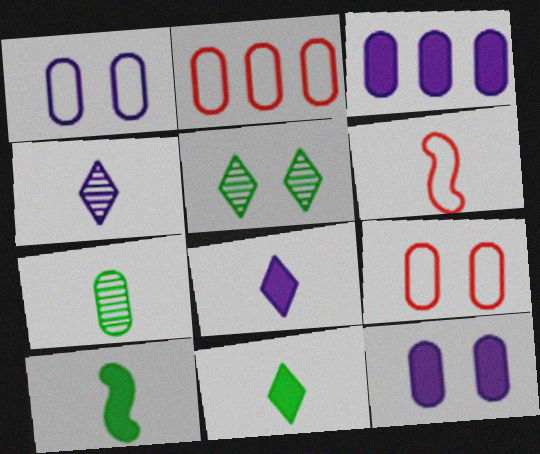[[2, 7, 12], 
[3, 5, 6], 
[3, 7, 9], 
[6, 7, 8]]